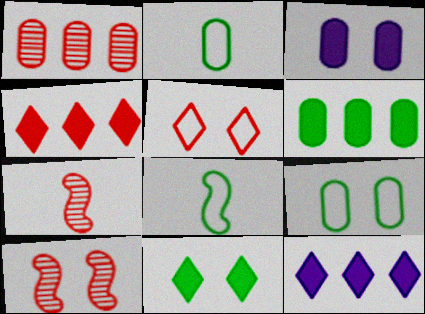[[1, 2, 3], 
[2, 10, 12], 
[7, 9, 12]]